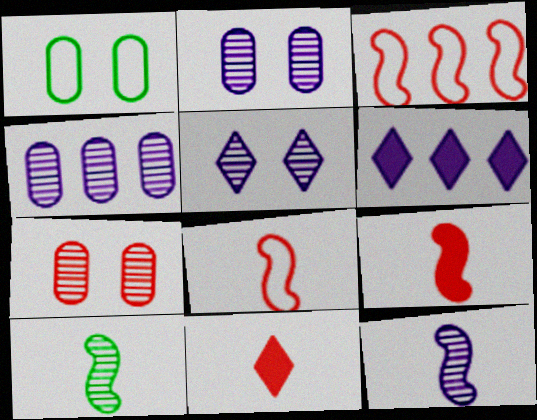[[3, 7, 11], 
[4, 5, 12]]